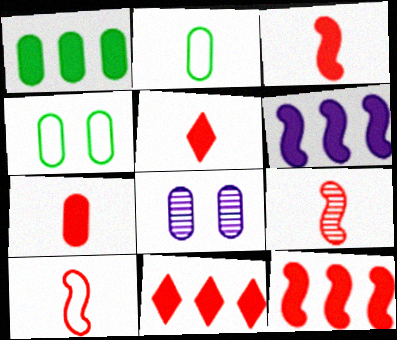[[1, 6, 11], 
[3, 5, 7], 
[3, 9, 10]]